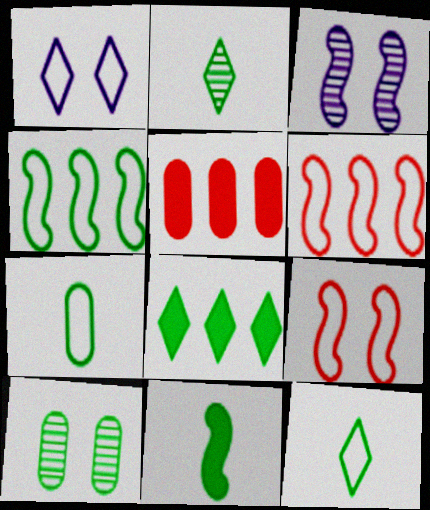[[1, 6, 7], 
[2, 7, 11], 
[3, 5, 12], 
[3, 6, 11]]